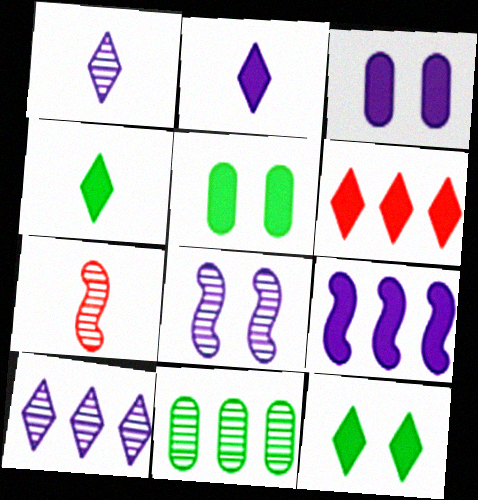[[2, 3, 9], 
[2, 6, 12]]